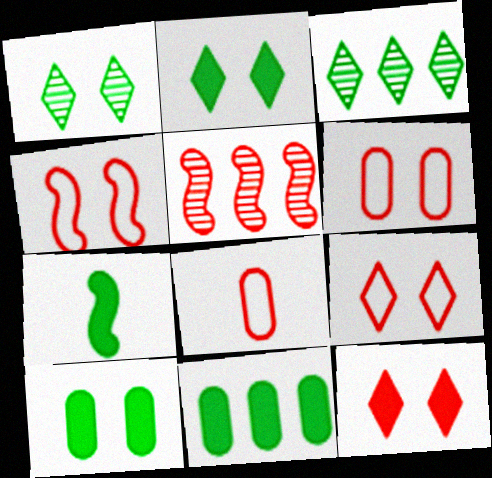[[2, 7, 11], 
[4, 6, 9], 
[5, 8, 12]]